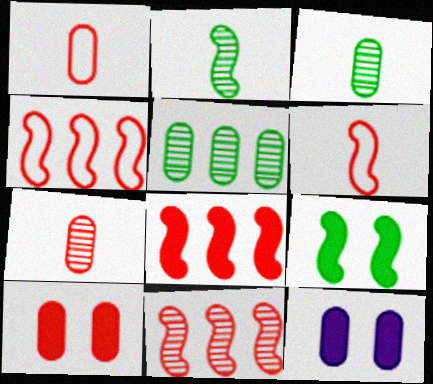[[1, 5, 12], 
[4, 8, 11]]